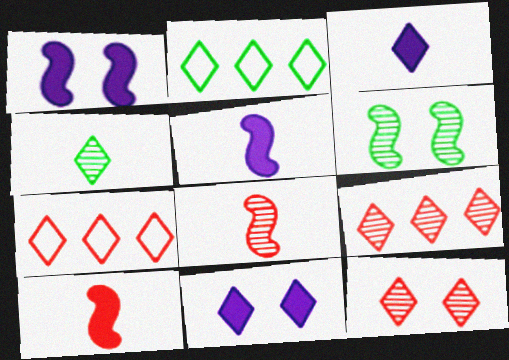[[2, 3, 12], 
[4, 7, 11]]